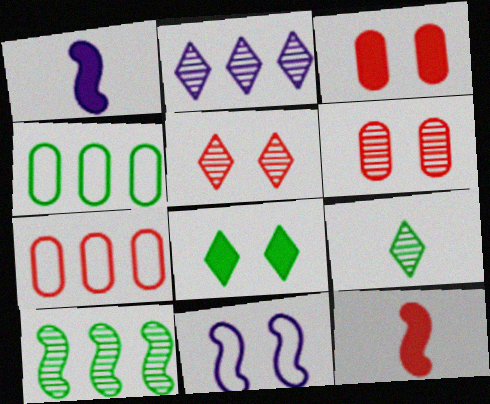[[1, 4, 5], 
[2, 5, 9], 
[5, 7, 12], 
[6, 8, 11], 
[10, 11, 12]]